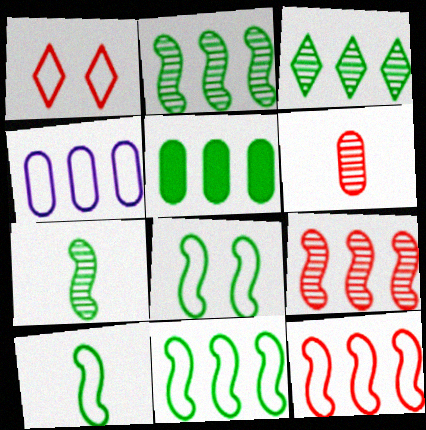[[1, 4, 10], 
[3, 5, 11], 
[8, 10, 11]]